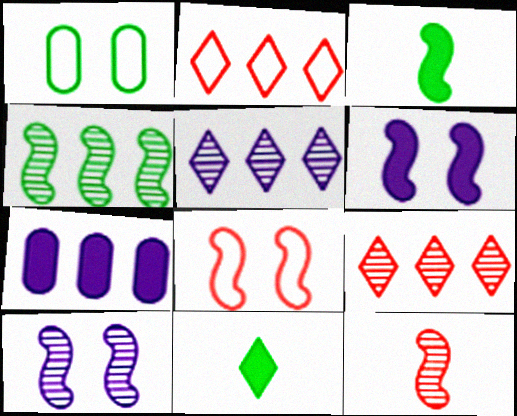[[1, 4, 11], 
[2, 4, 7], 
[4, 10, 12]]